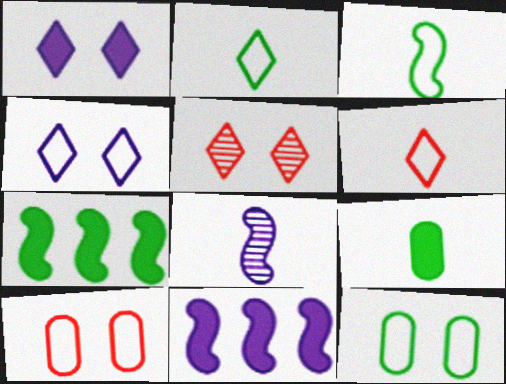[[6, 8, 9]]